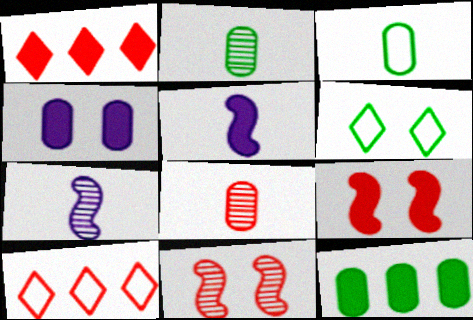[[4, 6, 11], 
[8, 9, 10]]